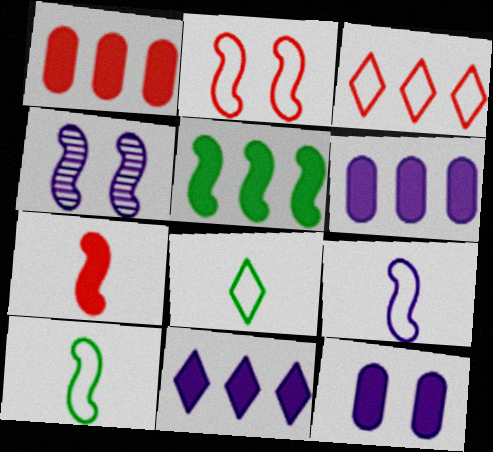[[1, 4, 8], 
[1, 5, 11]]